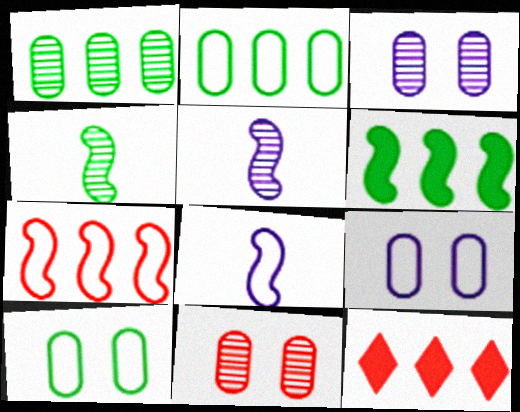[[4, 9, 12], 
[5, 10, 12]]